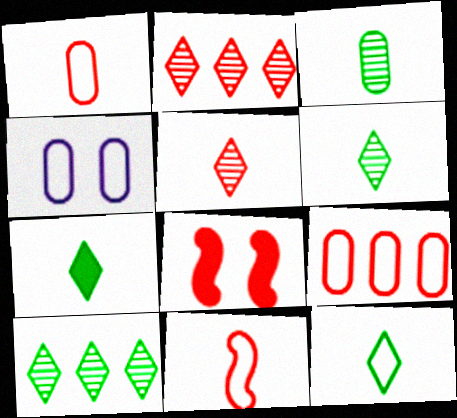[[1, 2, 8], 
[5, 8, 9], 
[6, 7, 12]]